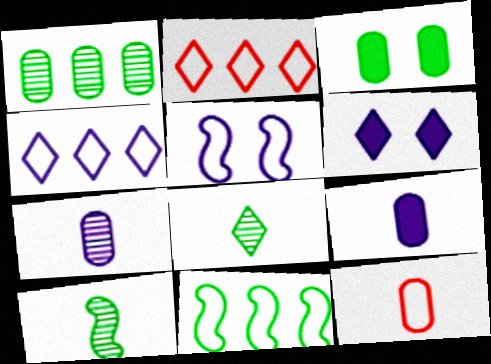[[2, 6, 8], 
[3, 8, 11]]